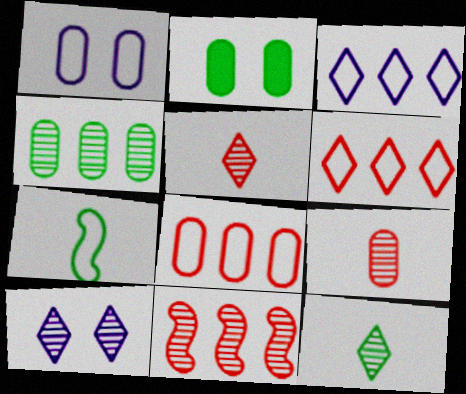[[1, 6, 7]]